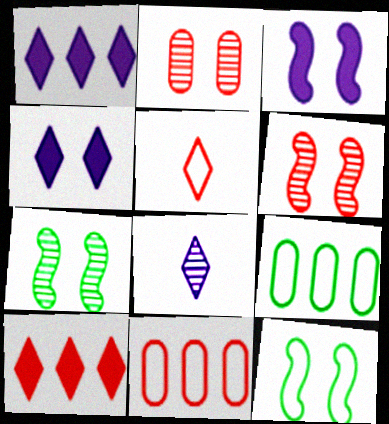[[2, 4, 12], 
[3, 6, 12]]